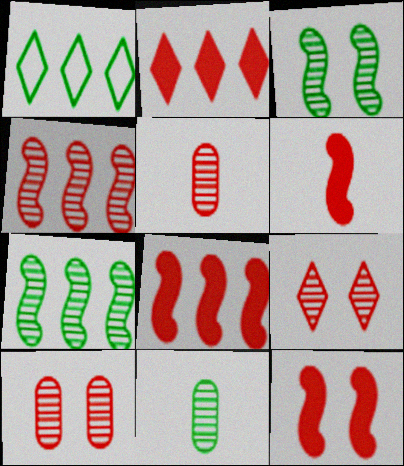[[4, 5, 9], 
[6, 8, 12]]